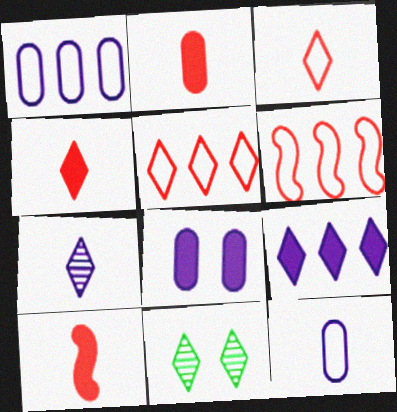[[1, 10, 11], 
[2, 4, 10], 
[3, 9, 11]]